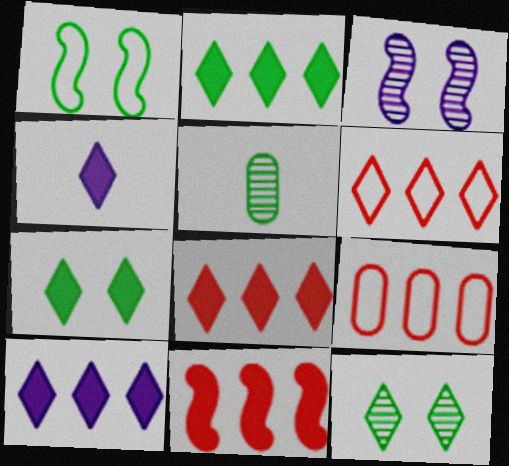[[1, 2, 5], 
[2, 8, 10], 
[4, 6, 12], 
[4, 7, 8]]